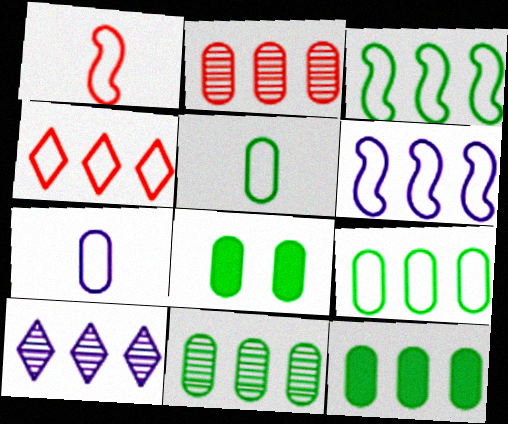[[1, 8, 10], 
[2, 7, 8], 
[4, 6, 9], 
[5, 8, 11], 
[9, 11, 12]]